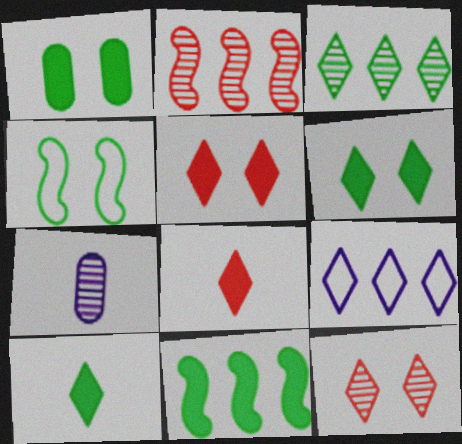[[1, 10, 11], 
[9, 10, 12]]